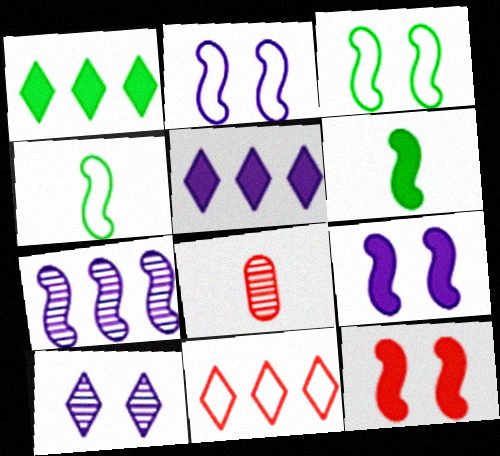[[1, 2, 8], 
[3, 5, 8], 
[4, 7, 12], 
[8, 11, 12]]